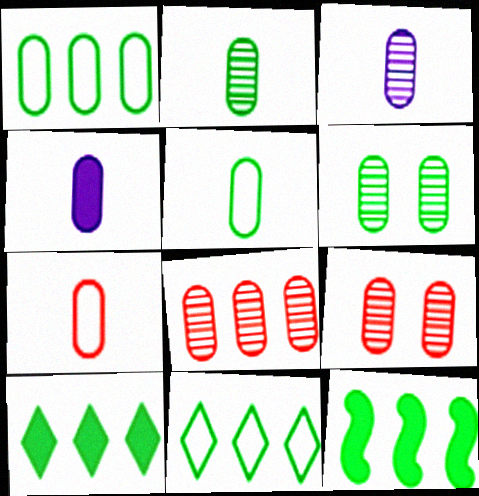[[1, 4, 9], 
[2, 4, 7], 
[3, 6, 8]]